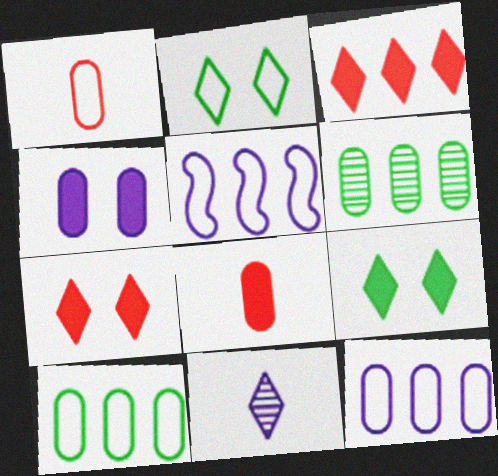[[1, 2, 5], 
[1, 4, 6], 
[2, 3, 11], 
[3, 5, 6], 
[4, 5, 11]]